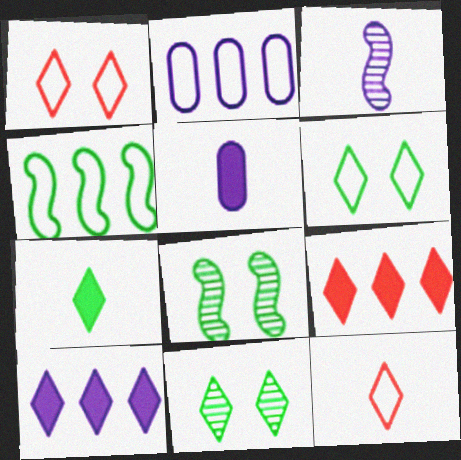[[10, 11, 12]]